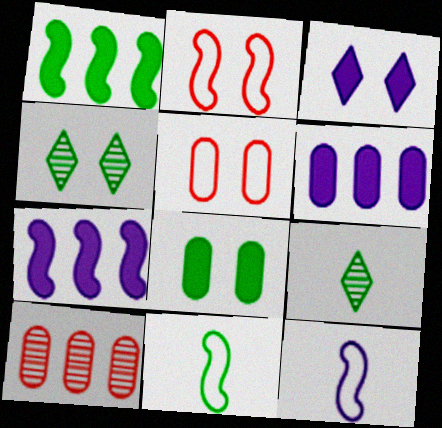[[2, 6, 9], 
[3, 10, 11], 
[5, 7, 9]]